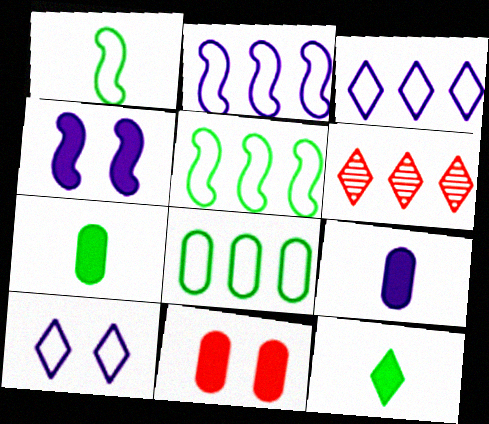[[6, 10, 12]]